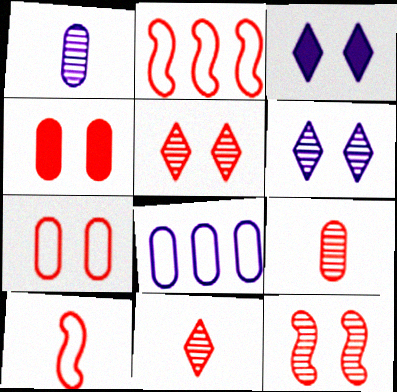[[2, 4, 11]]